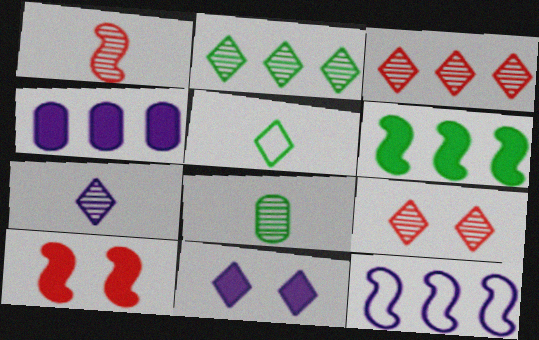[[1, 7, 8], 
[2, 7, 9], 
[3, 5, 11]]